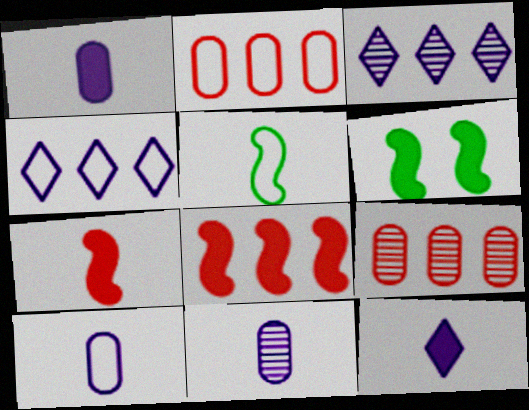[[1, 10, 11]]